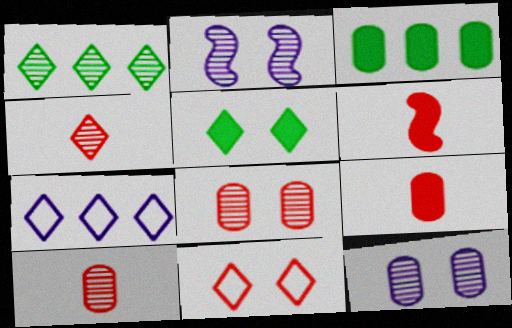[[1, 2, 10], 
[4, 5, 7]]